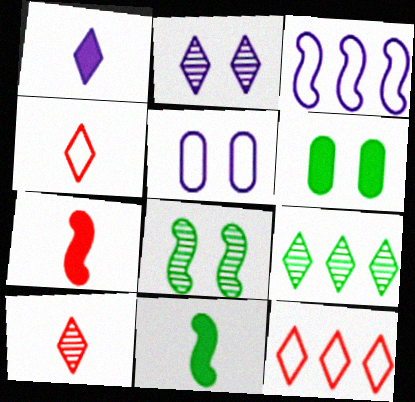[[2, 9, 10], 
[3, 6, 10], 
[3, 7, 8], 
[5, 7, 9]]